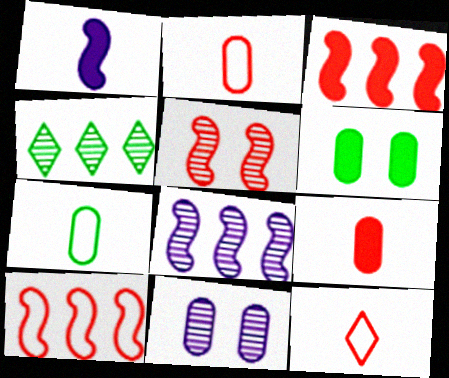[[6, 8, 12]]